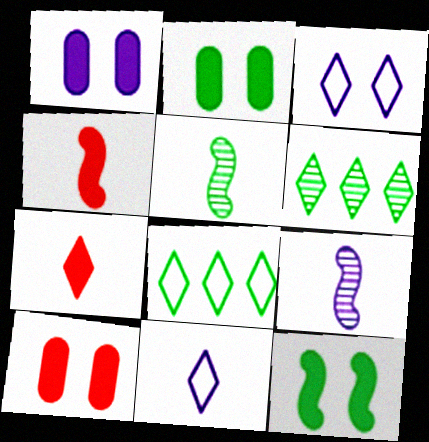[[1, 2, 10], 
[2, 5, 8], 
[3, 6, 7], 
[8, 9, 10]]